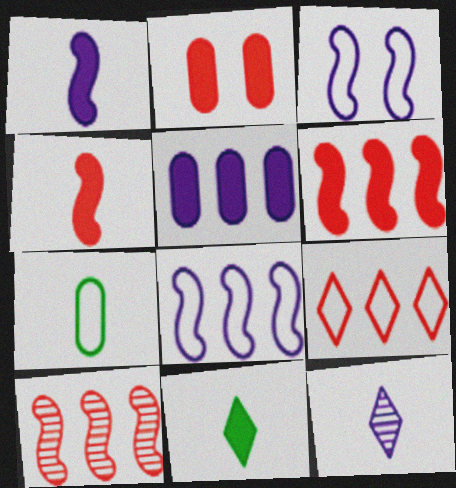[[3, 5, 12], 
[3, 7, 9], 
[4, 7, 12]]